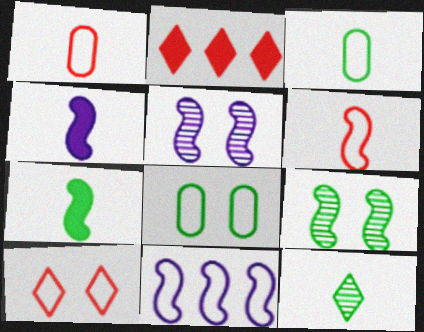[[1, 4, 12], 
[2, 3, 5], 
[3, 7, 12], 
[3, 10, 11], 
[4, 5, 11]]